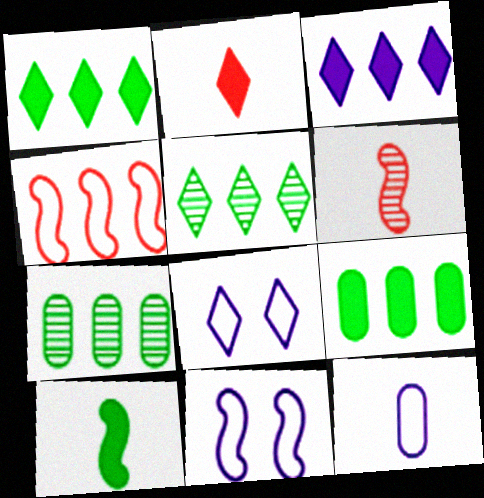[[2, 5, 8], 
[2, 7, 11], 
[3, 4, 7], 
[6, 8, 9]]